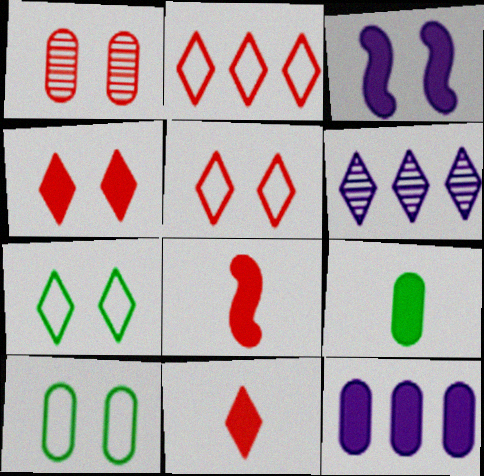[[1, 2, 8], 
[1, 3, 7], 
[6, 7, 11], 
[6, 8, 10]]